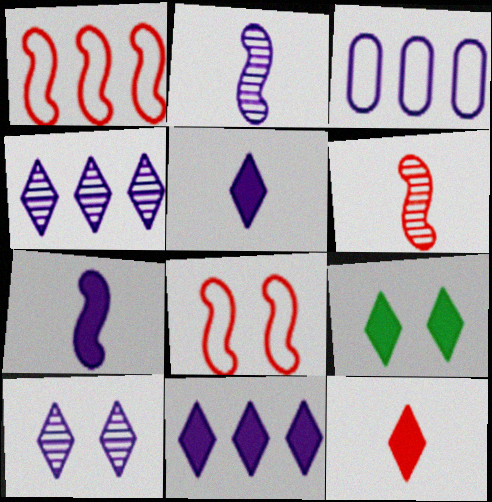[[3, 6, 9], 
[3, 7, 10], 
[9, 11, 12]]